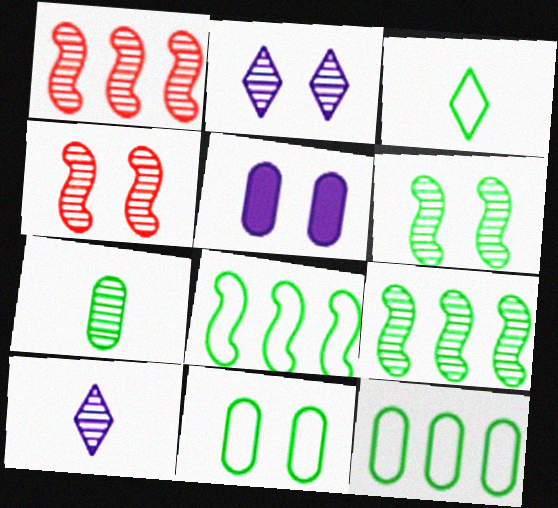[[1, 2, 7], 
[1, 3, 5], 
[3, 8, 11]]